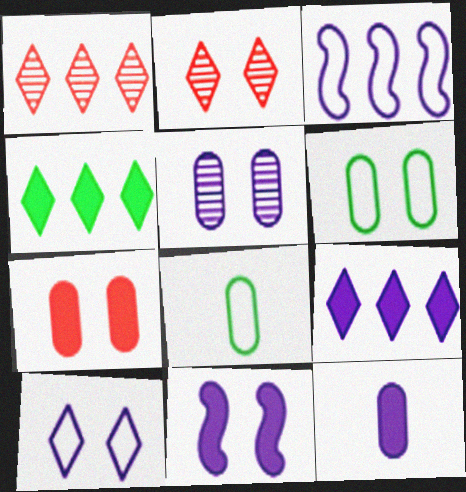[[1, 8, 11], 
[2, 6, 11], 
[5, 6, 7], 
[5, 10, 11], 
[9, 11, 12]]